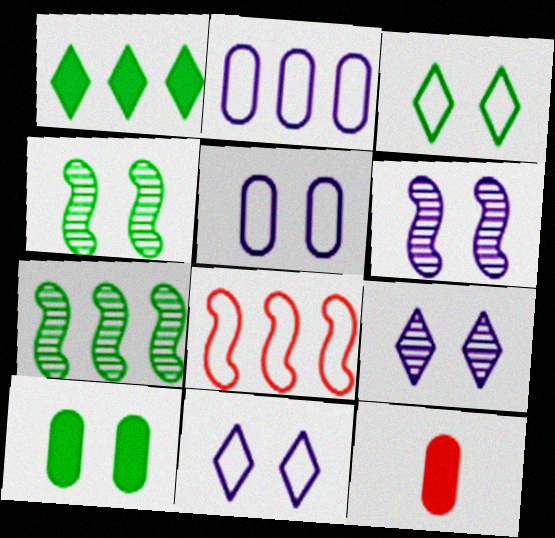[[3, 4, 10], 
[7, 11, 12]]